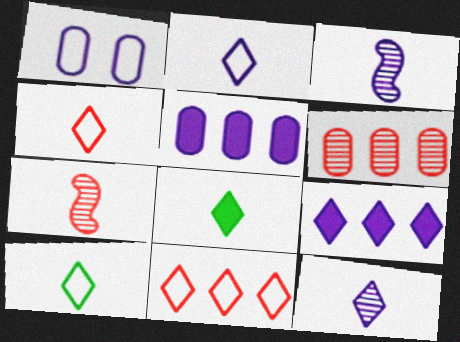[[1, 3, 9], 
[2, 4, 10], 
[4, 8, 12]]